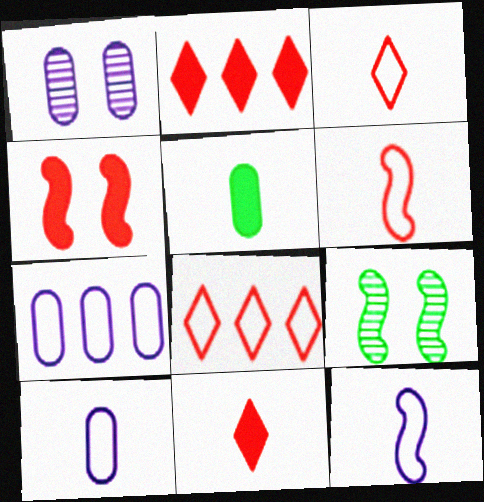[[2, 9, 10], 
[7, 9, 11]]